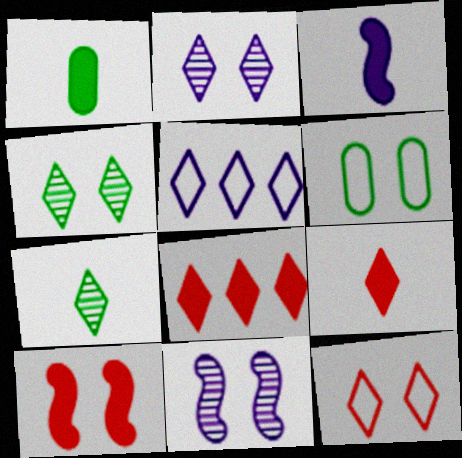[[1, 3, 9], 
[2, 6, 10], 
[4, 5, 9]]